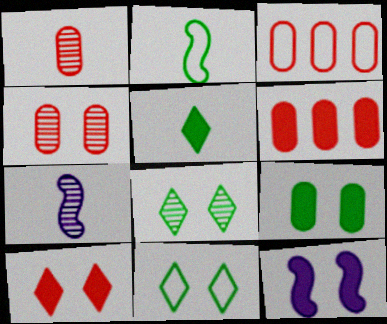[[4, 11, 12], 
[5, 6, 12], 
[6, 7, 11], 
[9, 10, 12]]